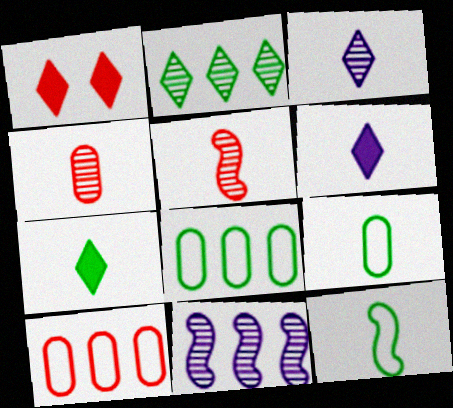[[1, 5, 10], 
[1, 9, 11], 
[4, 6, 12], 
[5, 6, 9]]